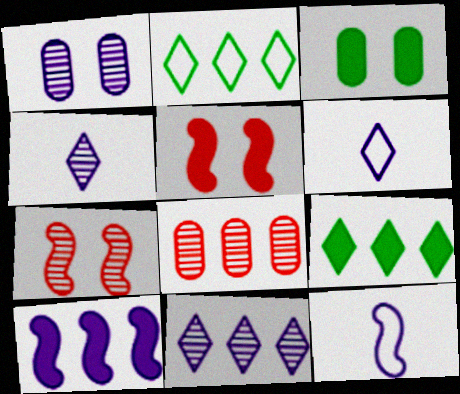[[1, 6, 10], 
[2, 8, 10]]